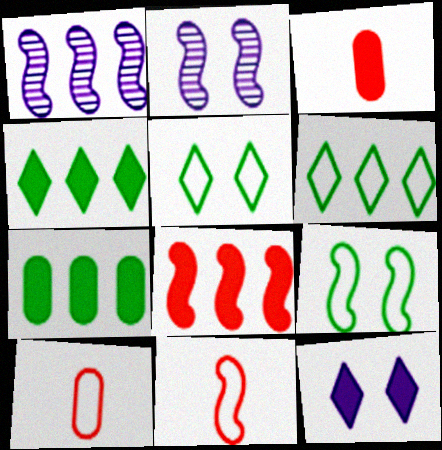[[1, 3, 5], 
[2, 3, 6], 
[2, 4, 10]]